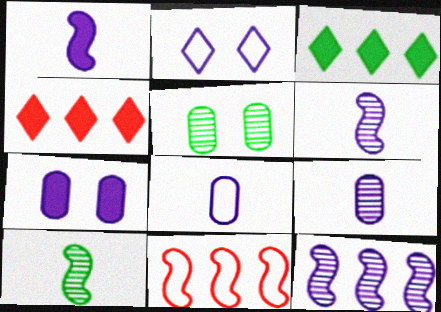[]